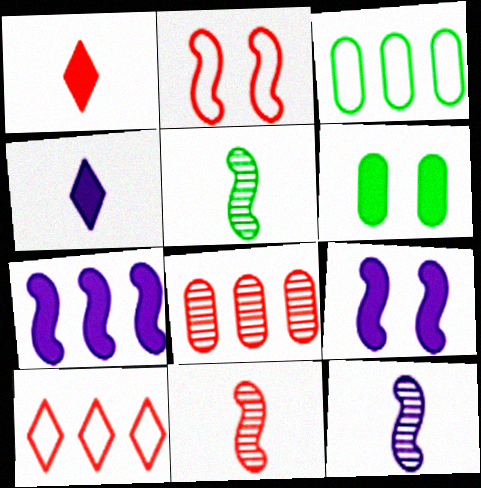[[1, 2, 8], 
[1, 6, 7], 
[2, 5, 7], 
[5, 11, 12], 
[6, 10, 12]]